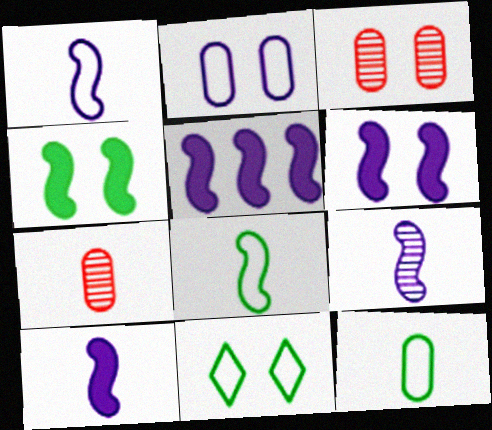[[1, 9, 10], 
[3, 6, 11], 
[5, 6, 10], 
[5, 7, 11]]